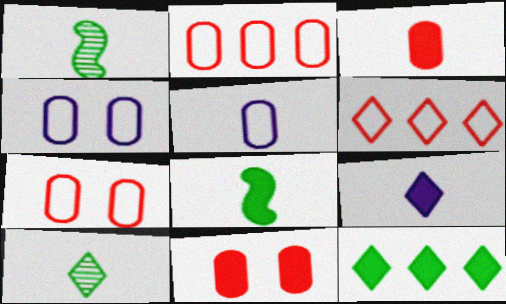[[3, 8, 9]]